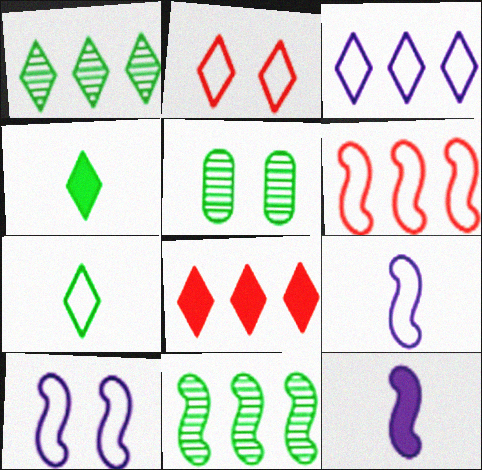[[1, 3, 8], 
[2, 3, 7], 
[5, 8, 9]]